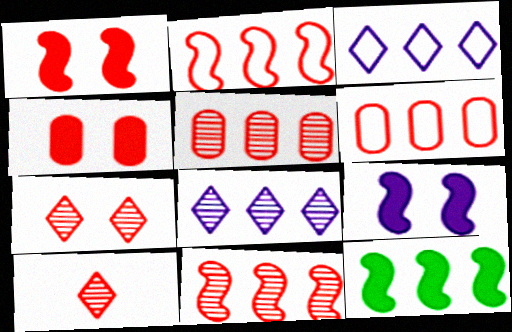[[1, 6, 10], 
[2, 4, 10], 
[3, 5, 12], 
[6, 8, 12]]